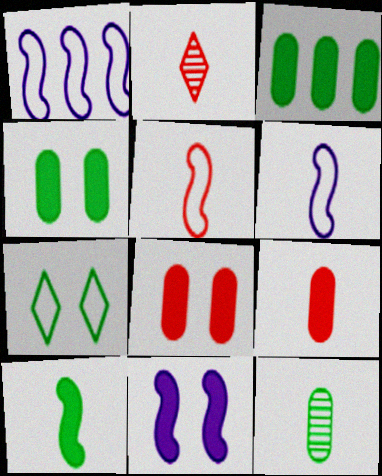[[1, 2, 4], 
[2, 5, 9]]